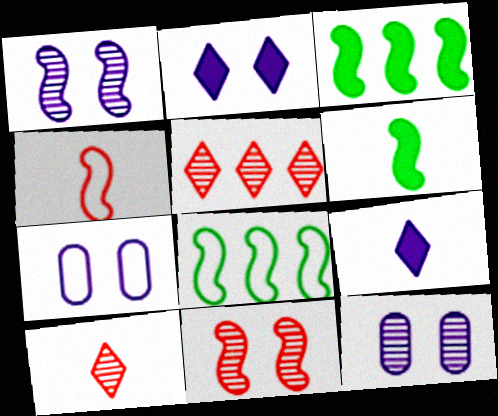[[1, 2, 7], 
[1, 3, 4], 
[3, 7, 10], 
[5, 6, 7]]